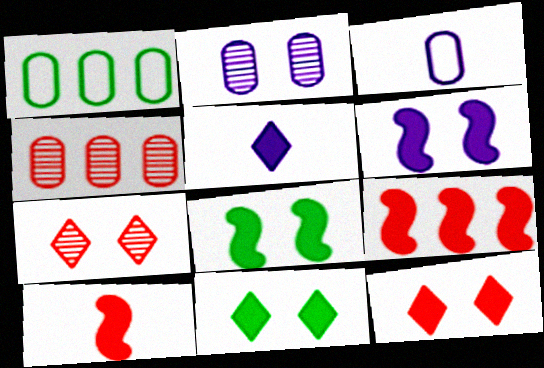[]